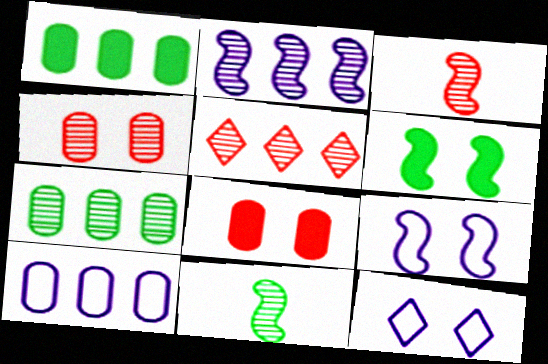[[1, 3, 12], 
[2, 5, 7], 
[3, 4, 5], 
[4, 6, 12]]